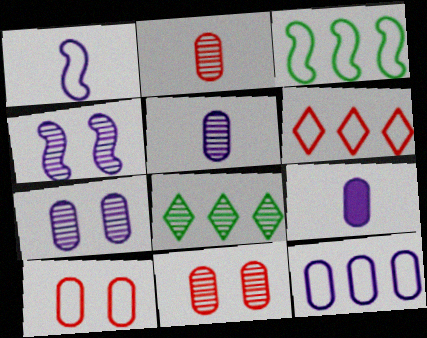[[2, 4, 8], 
[3, 6, 12], 
[7, 9, 12]]